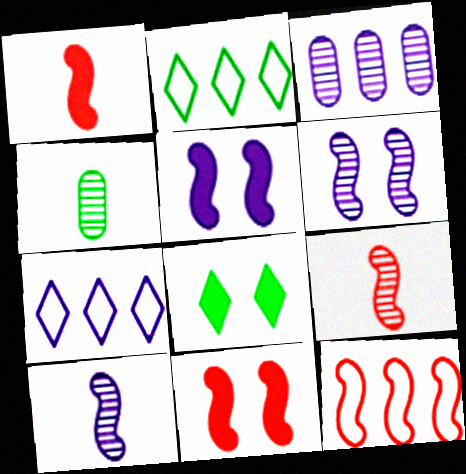[[4, 7, 11], 
[9, 11, 12]]